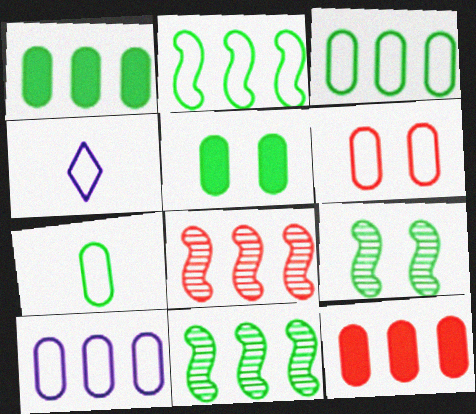[[2, 4, 6], 
[4, 5, 8], 
[4, 9, 12], 
[6, 7, 10]]